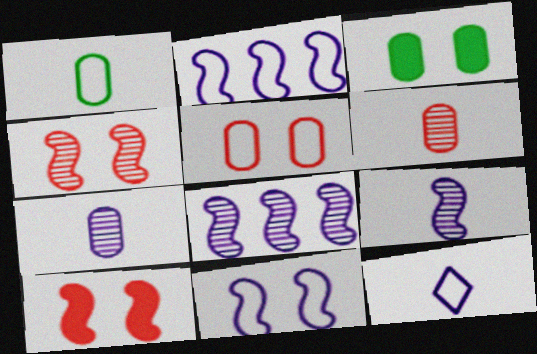[]